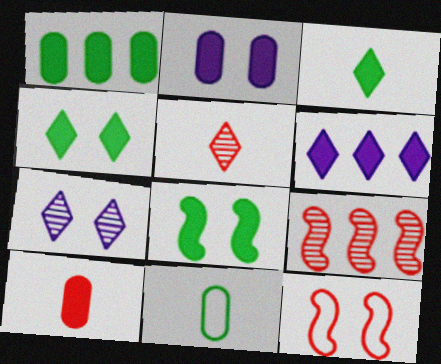[[1, 2, 10], 
[1, 3, 8], 
[6, 8, 10]]